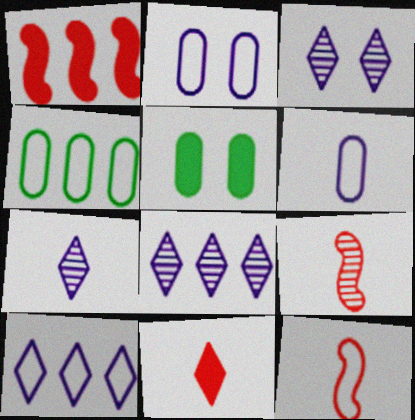[[1, 4, 8], 
[3, 7, 8], 
[5, 8, 12], 
[5, 9, 10]]